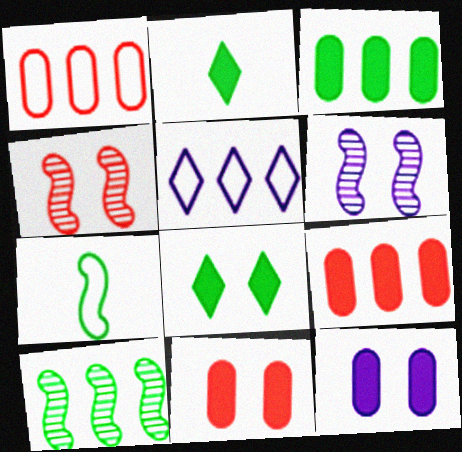[[1, 2, 6], 
[5, 9, 10]]